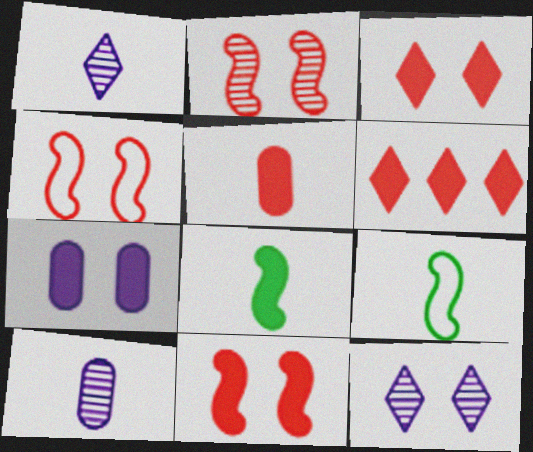[[1, 5, 9], 
[2, 4, 11], 
[5, 6, 11], 
[6, 7, 8]]